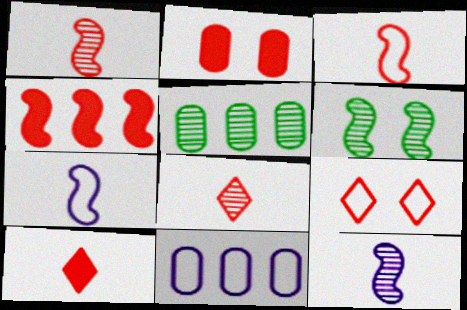[[2, 4, 10], 
[4, 6, 7], 
[6, 10, 11]]